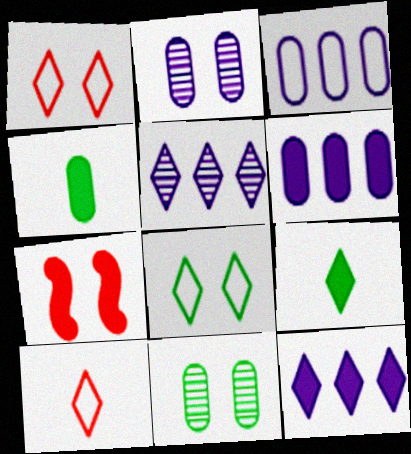[[1, 5, 9], 
[2, 7, 8], 
[4, 7, 12], 
[6, 7, 9]]